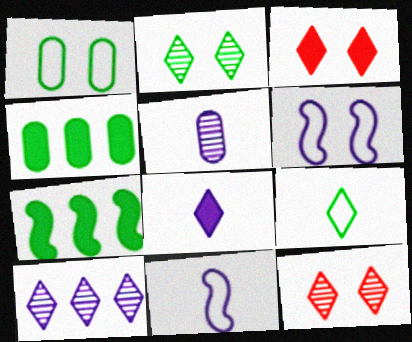[[3, 9, 10], 
[4, 11, 12], 
[5, 8, 11]]